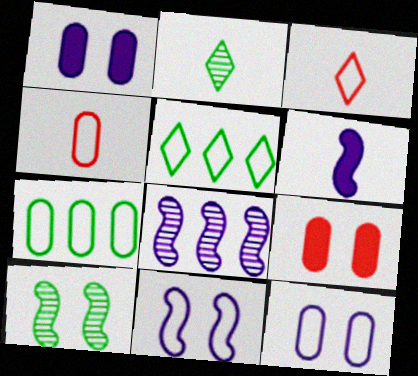[[2, 4, 6], 
[3, 7, 11], 
[4, 5, 11], 
[4, 7, 12], 
[6, 8, 11]]